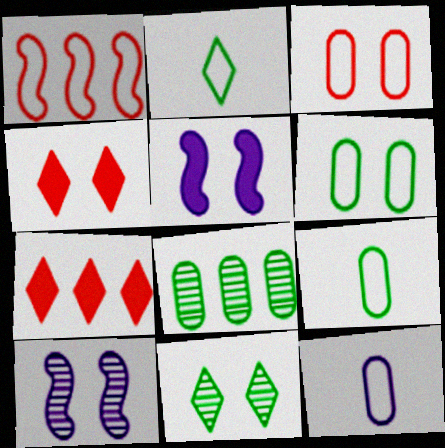[[3, 5, 11], 
[4, 6, 10], 
[7, 9, 10]]